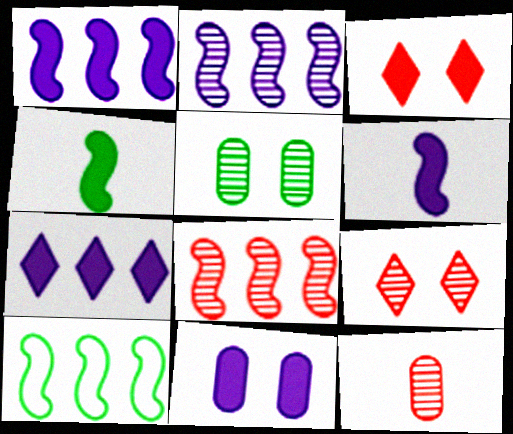[[1, 8, 10], 
[6, 7, 11], 
[8, 9, 12]]